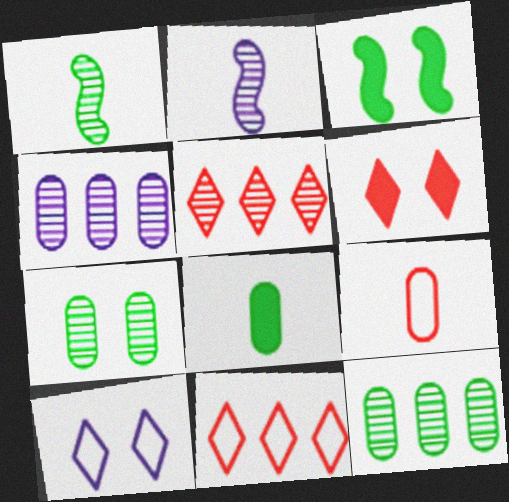[[2, 5, 7]]